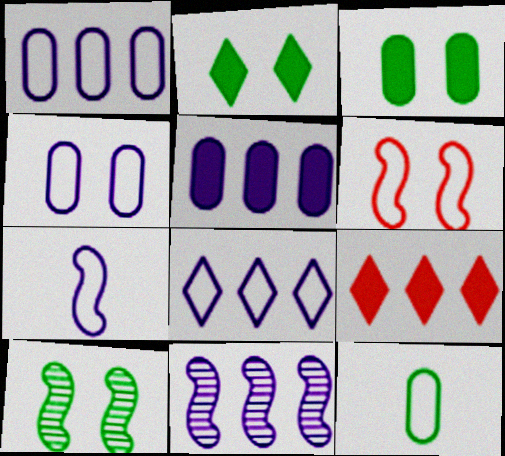[[4, 7, 8], 
[5, 8, 11], 
[6, 8, 12]]